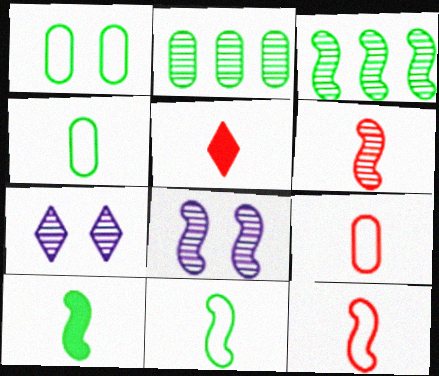[[2, 6, 7], 
[3, 6, 8], 
[5, 6, 9]]